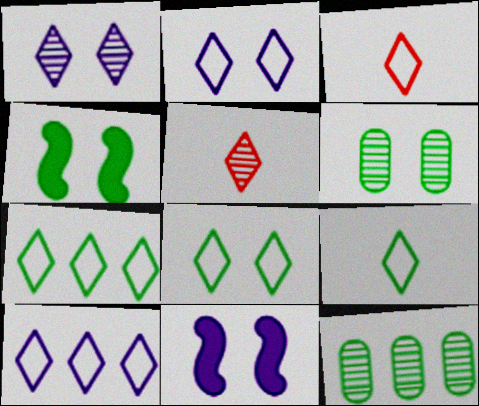[[2, 3, 7], 
[3, 8, 10], 
[3, 11, 12], 
[4, 6, 8], 
[4, 9, 12], 
[7, 8, 9]]